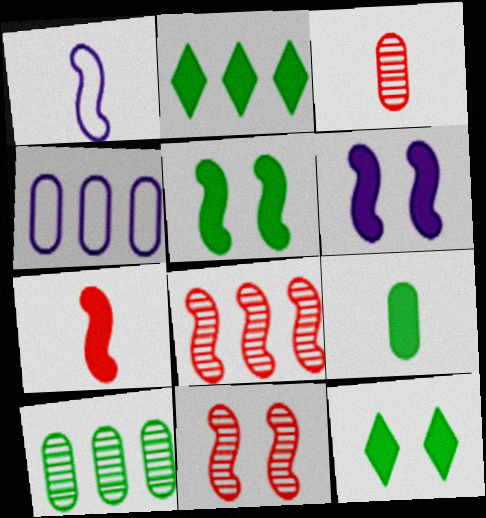[[1, 5, 8], 
[2, 4, 8], 
[2, 5, 9]]